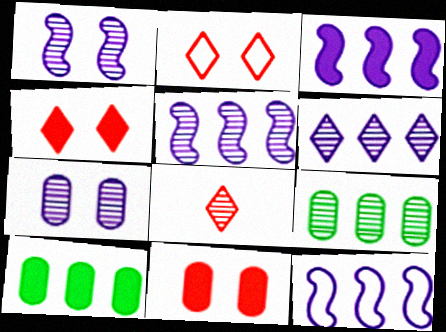[[1, 8, 9], 
[3, 5, 12]]